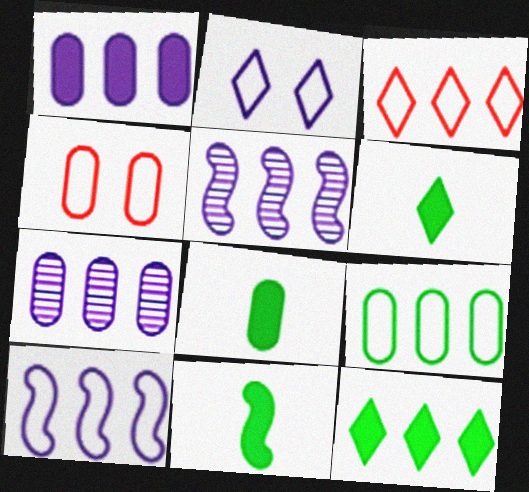[[3, 9, 10], 
[4, 5, 6], 
[4, 7, 8], 
[6, 8, 11]]